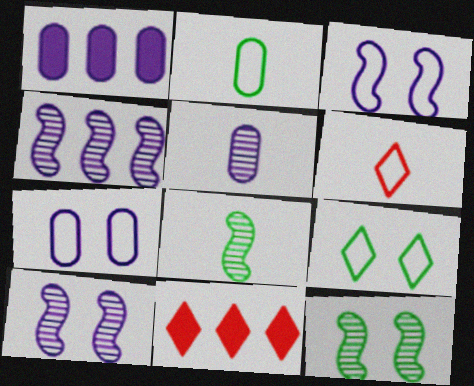[[1, 5, 7], 
[1, 6, 12], 
[2, 10, 11], 
[7, 8, 11]]